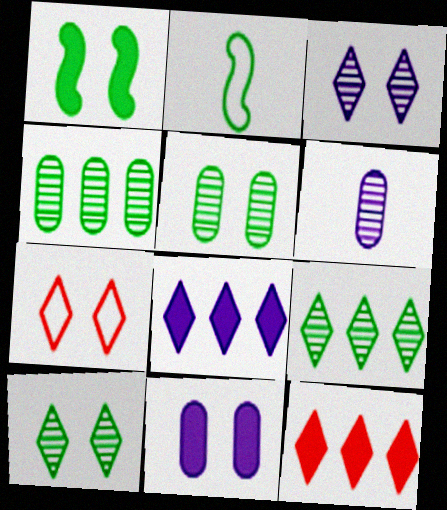[]